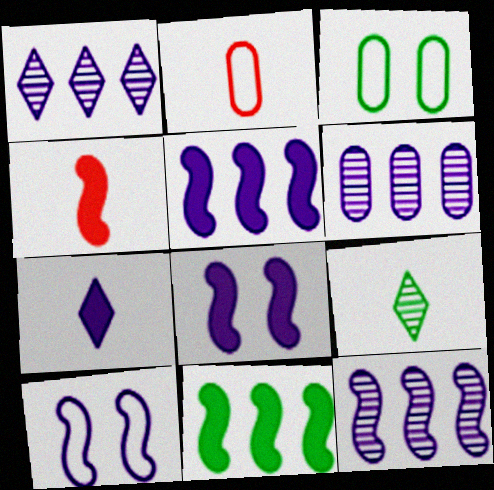[[1, 3, 4], 
[1, 6, 12], 
[3, 9, 11], 
[4, 8, 11], 
[6, 7, 10]]